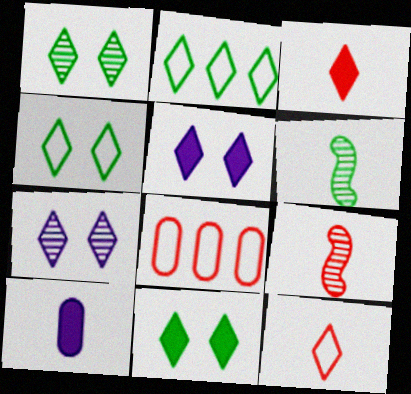[[1, 4, 11], 
[2, 3, 7], 
[5, 6, 8], 
[6, 10, 12]]